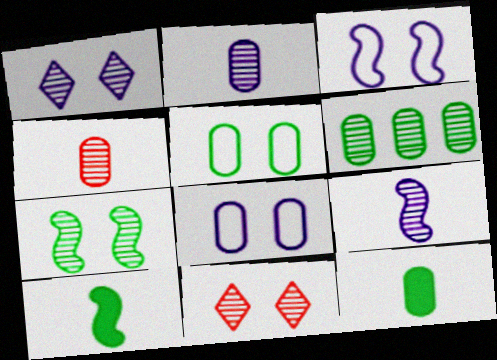[[5, 6, 12], 
[6, 9, 11]]